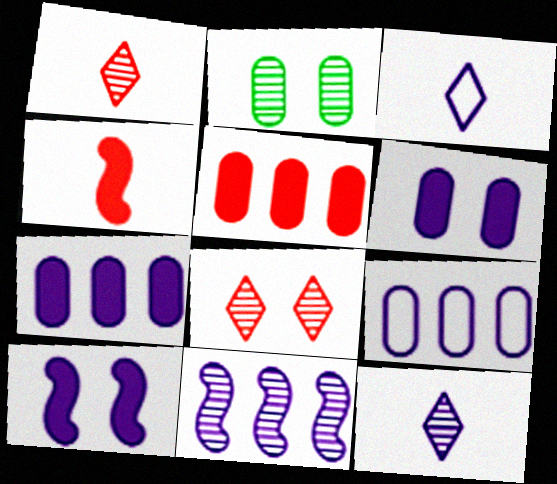[[1, 2, 11], 
[3, 6, 11], 
[9, 10, 12]]